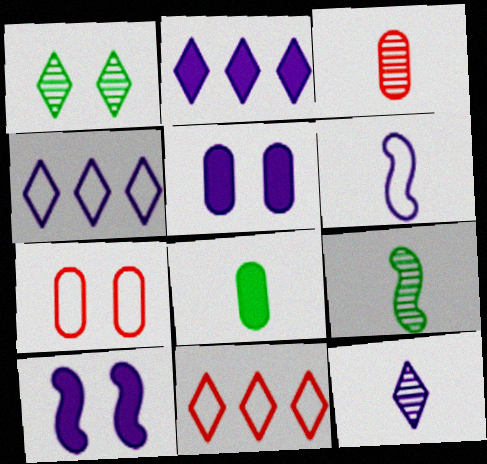[[1, 7, 10], 
[2, 7, 9], 
[3, 9, 12], 
[5, 9, 11]]